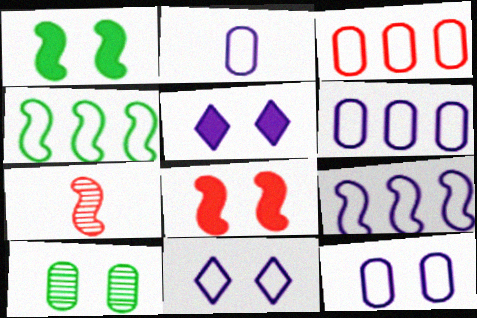[[1, 7, 9], 
[2, 6, 12], 
[2, 9, 11], 
[8, 10, 11]]